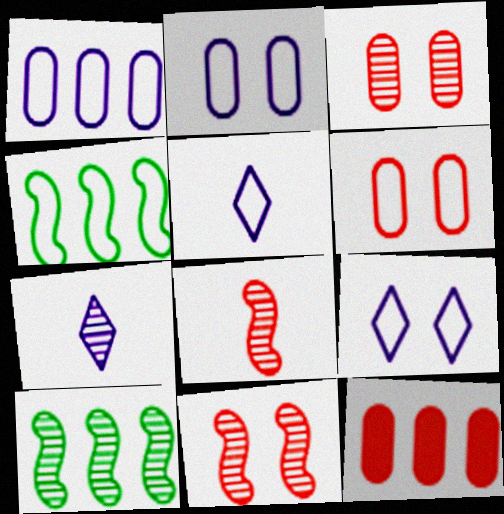[[3, 7, 10], 
[4, 5, 6]]